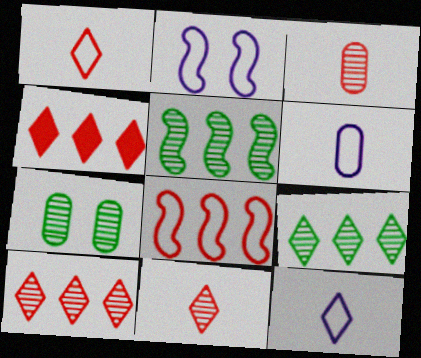[]